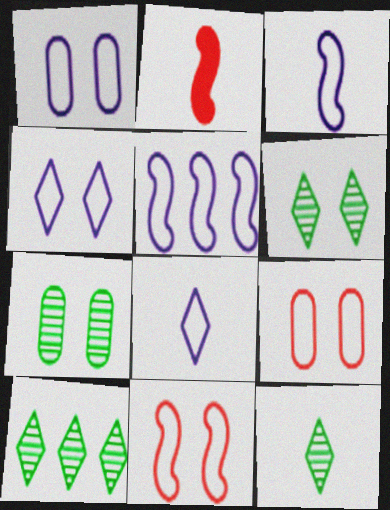[[1, 2, 10], 
[1, 5, 8], 
[6, 10, 12]]